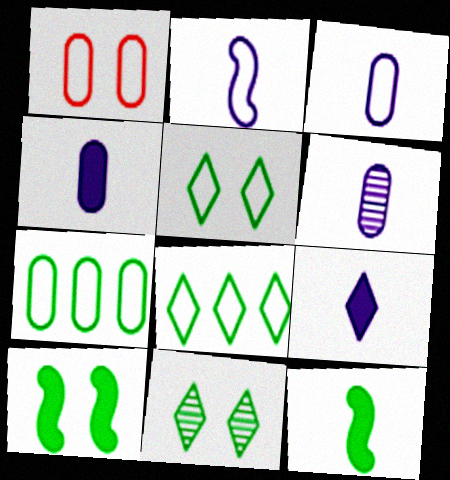[[1, 2, 8], 
[1, 3, 7], 
[2, 6, 9], 
[3, 4, 6], 
[7, 11, 12]]